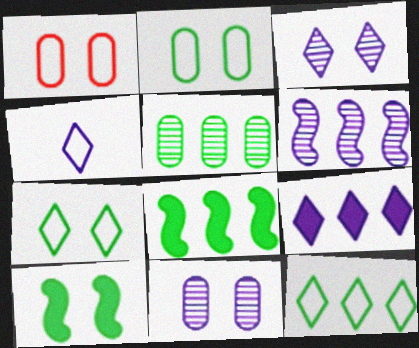[[1, 3, 10], 
[3, 4, 9], 
[5, 8, 12]]